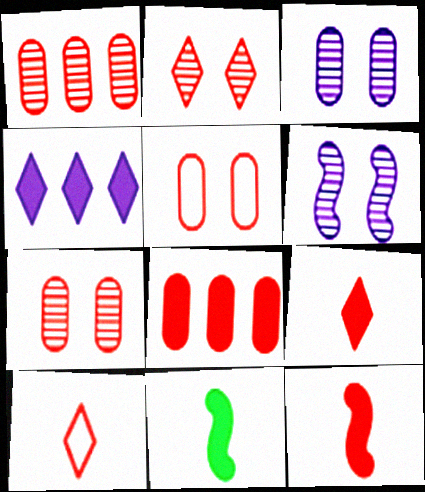[]